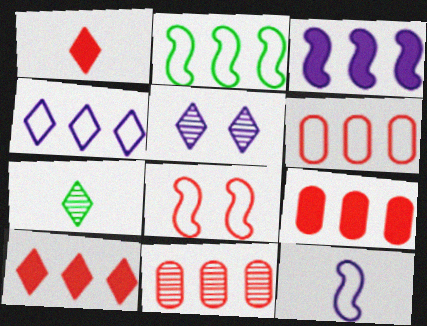[[1, 8, 11], 
[2, 4, 6], 
[2, 8, 12], 
[6, 9, 11]]